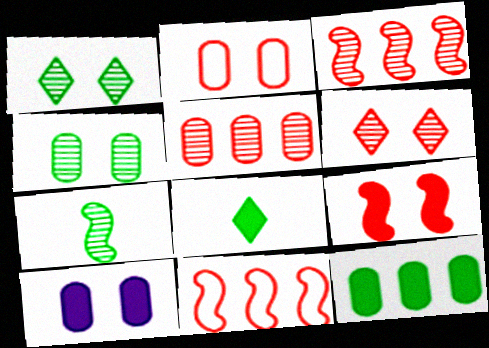[[2, 4, 10], 
[2, 6, 9]]